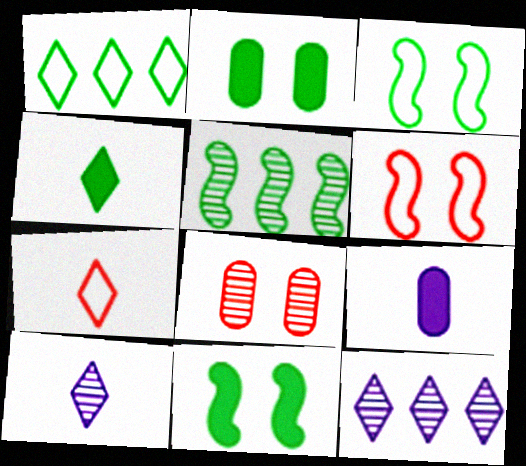[[4, 7, 10], 
[5, 8, 10]]